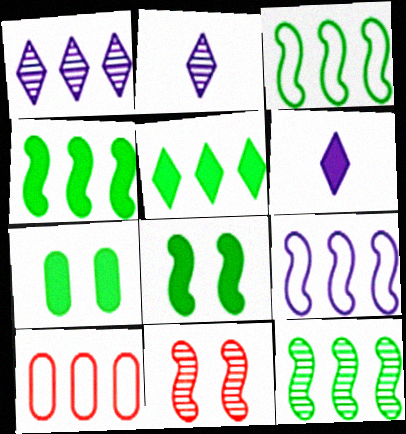[[1, 4, 10], 
[2, 8, 10], 
[3, 4, 12]]